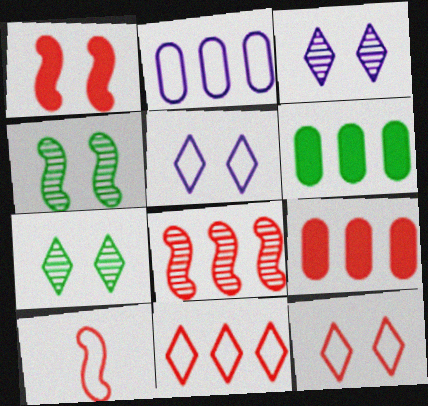[[1, 8, 10], 
[3, 6, 10], 
[8, 9, 11]]